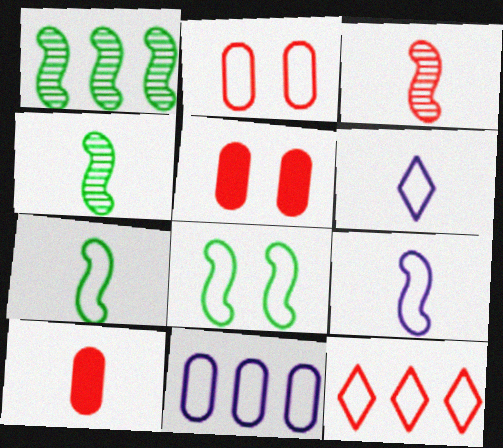[[1, 5, 6], 
[3, 5, 12], 
[4, 6, 10]]